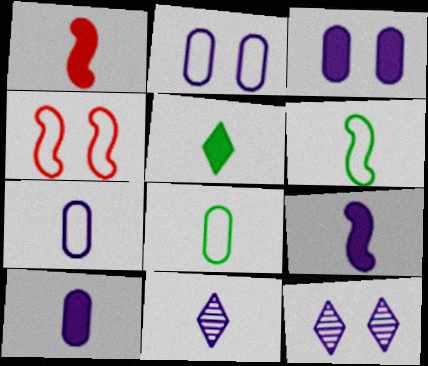[[1, 5, 10], 
[1, 8, 11], 
[7, 9, 11]]